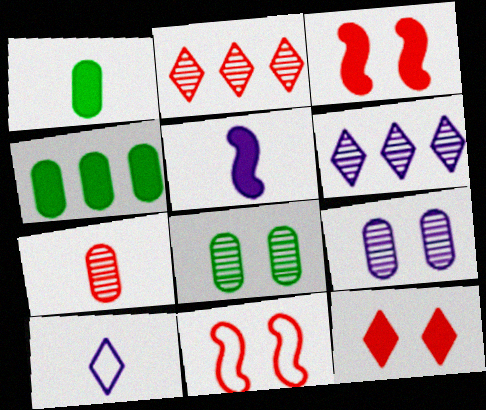[[1, 6, 11], 
[4, 5, 12]]